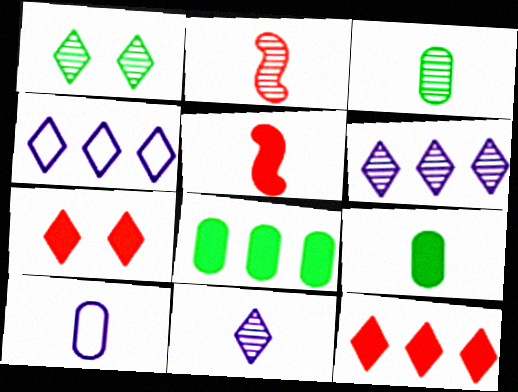[[2, 3, 11]]